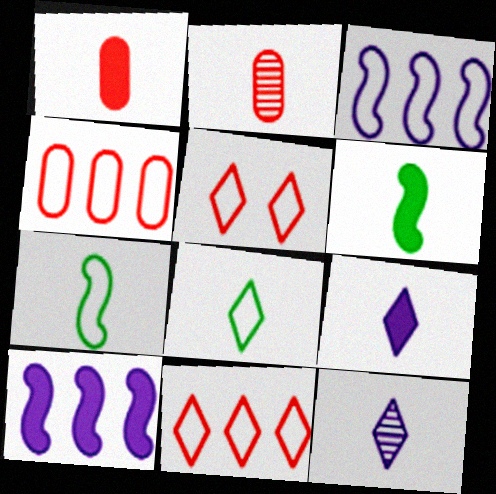[[1, 6, 9], 
[1, 7, 12], 
[2, 7, 9]]